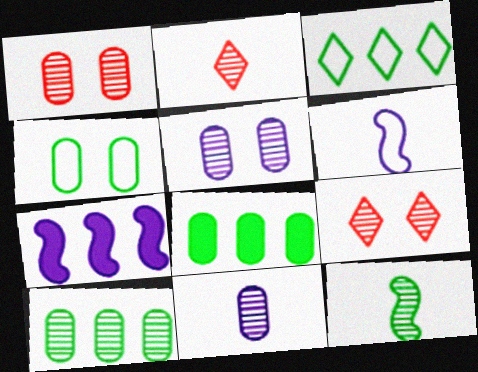[[1, 10, 11], 
[2, 4, 7], 
[2, 11, 12], 
[6, 8, 9]]